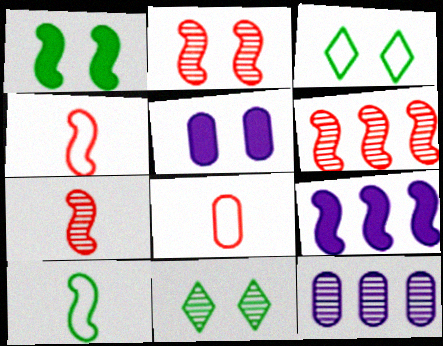[[2, 3, 5], 
[2, 6, 7], 
[2, 9, 10], 
[7, 11, 12], 
[8, 9, 11]]